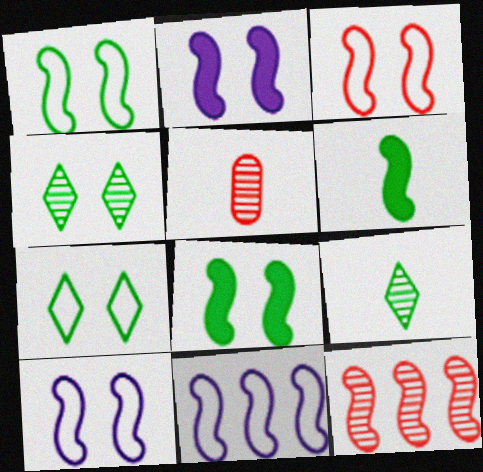[[1, 3, 10], 
[6, 10, 12]]